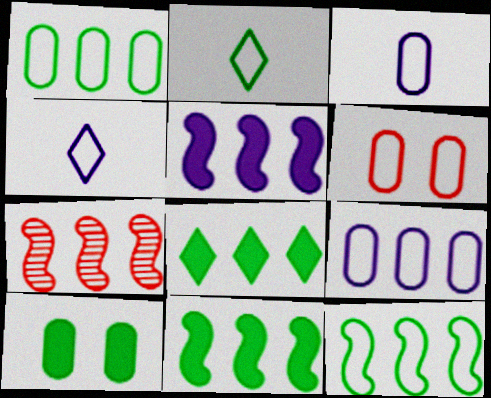[[1, 3, 6], 
[4, 6, 12], 
[4, 7, 10], 
[5, 7, 12], 
[7, 8, 9]]